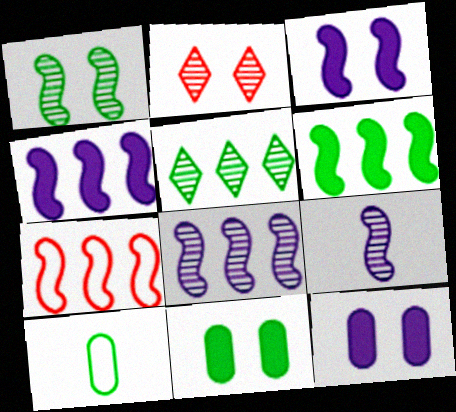[[2, 4, 10], 
[6, 7, 8]]